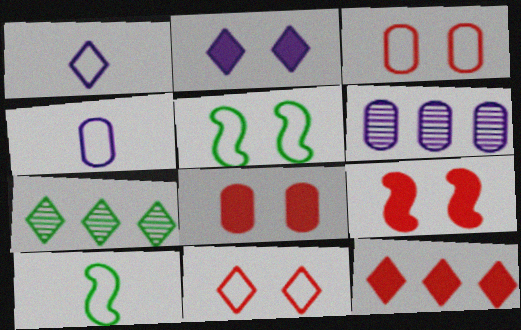[[4, 7, 9]]